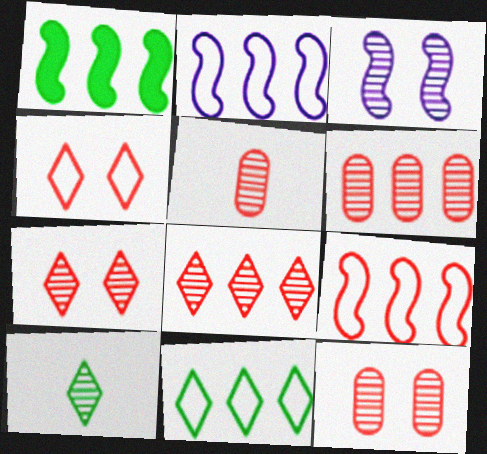[[3, 6, 10], 
[5, 6, 12]]